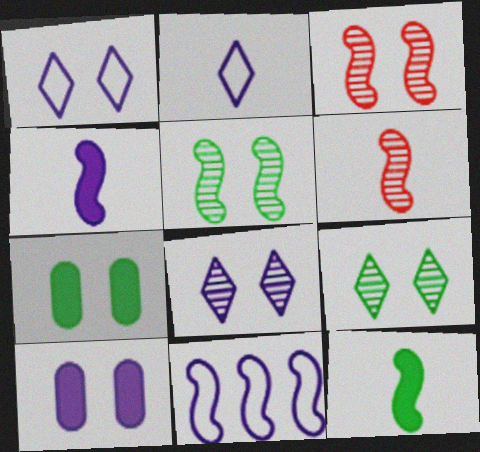[[1, 3, 7], 
[3, 11, 12]]